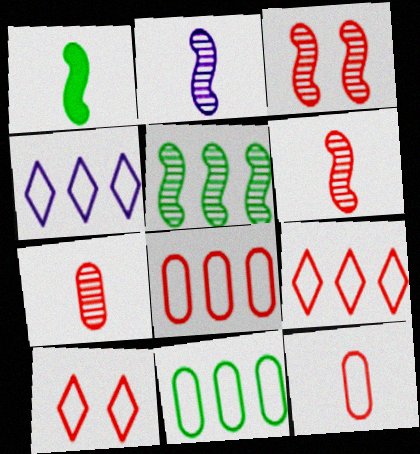[[2, 3, 5]]